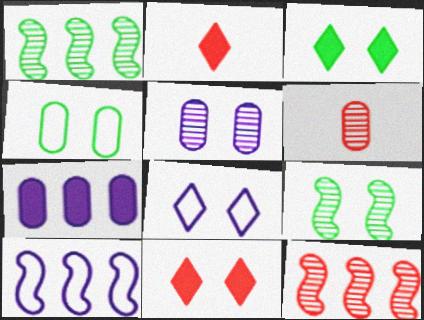[[3, 4, 9], 
[3, 6, 10], 
[4, 6, 7]]